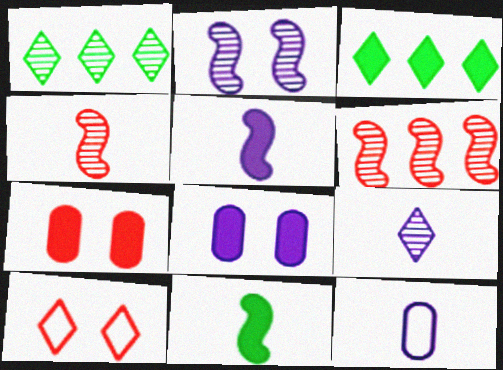[[3, 5, 7], 
[3, 9, 10], 
[5, 9, 12]]